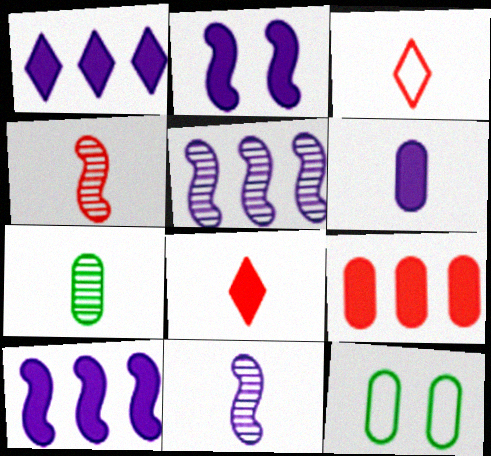[[1, 2, 6], 
[1, 4, 12], 
[5, 8, 12]]